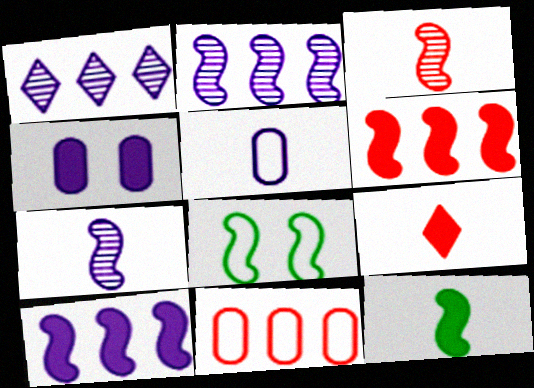[[3, 8, 10], 
[6, 7, 8]]